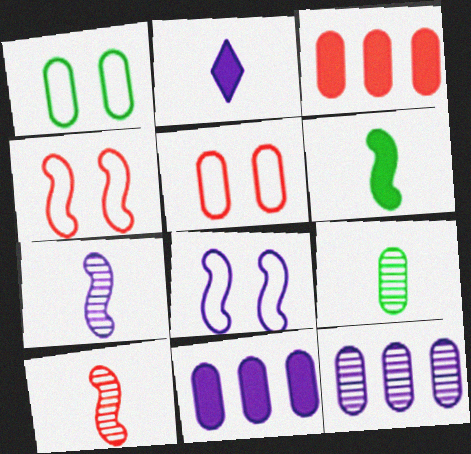[[2, 8, 12], 
[5, 9, 11]]